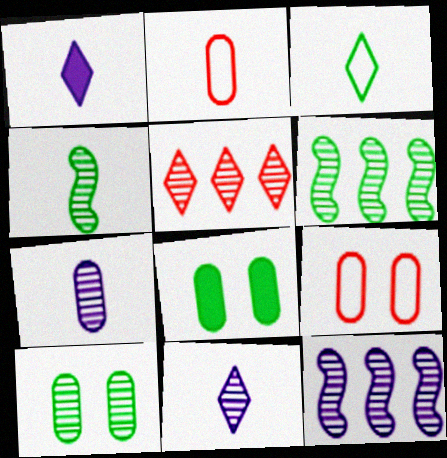[[1, 2, 4], 
[1, 6, 9], 
[3, 6, 8]]